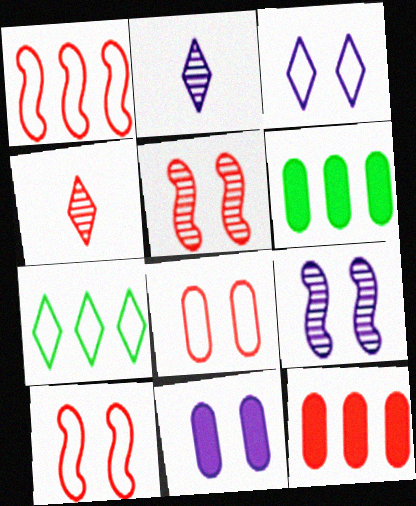[[2, 6, 10], 
[3, 9, 11], 
[4, 10, 12]]